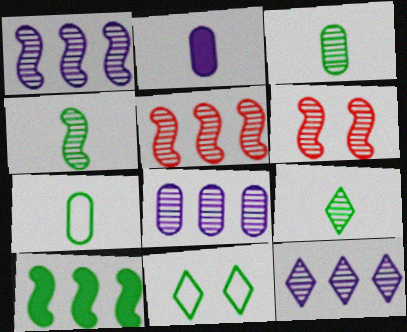[[1, 4, 6], 
[1, 8, 12], 
[2, 5, 11], 
[3, 4, 9], 
[3, 6, 12], 
[3, 10, 11], 
[6, 8, 9]]